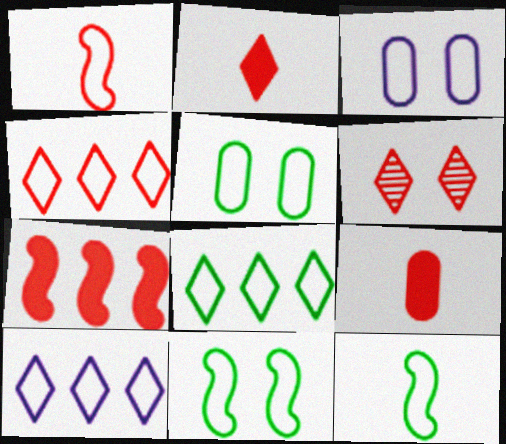[[1, 3, 8], 
[1, 5, 10], 
[2, 4, 6], 
[3, 4, 12], 
[4, 8, 10], 
[5, 8, 12]]